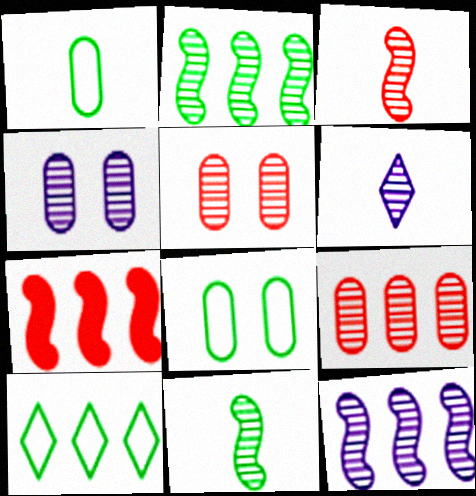[[2, 5, 6], 
[4, 6, 12], 
[6, 7, 8]]